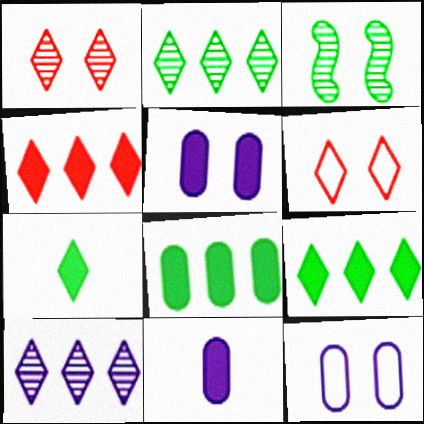[[3, 5, 6], 
[6, 7, 10]]